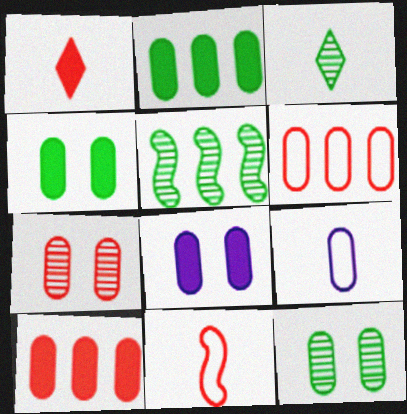[[2, 7, 9], 
[3, 5, 12], 
[9, 10, 12]]